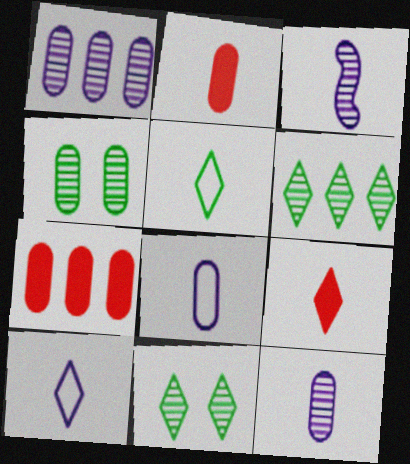[[2, 3, 5], 
[4, 7, 8]]